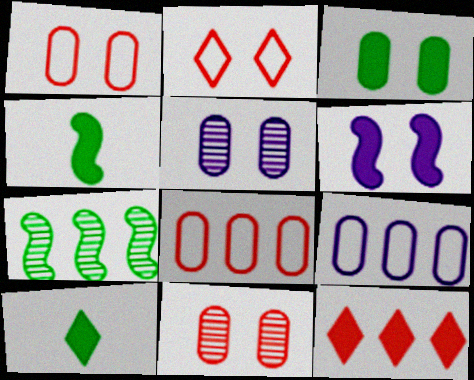[[1, 3, 5], 
[7, 9, 12]]